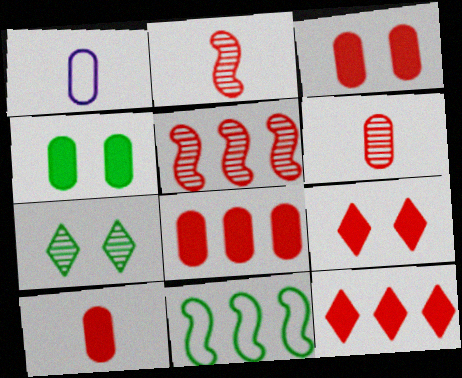[[3, 8, 10]]